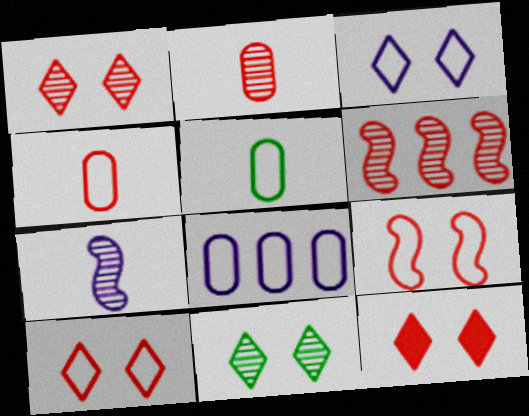[[1, 2, 6], 
[1, 10, 12], 
[3, 11, 12], 
[4, 6, 12]]